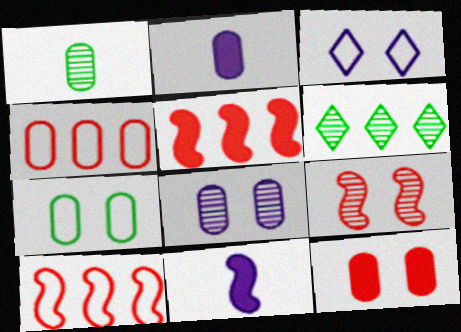[[1, 3, 5], 
[7, 8, 12]]